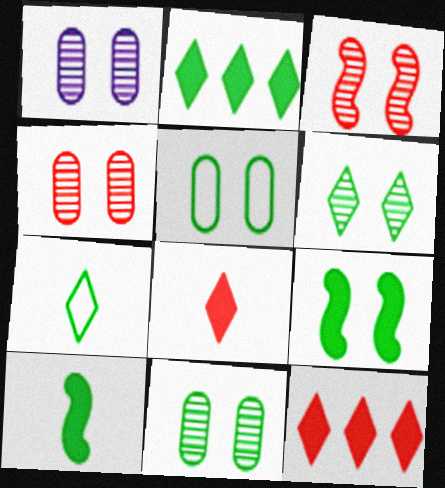[[1, 3, 6], 
[1, 4, 11], 
[2, 6, 7], 
[5, 6, 9]]